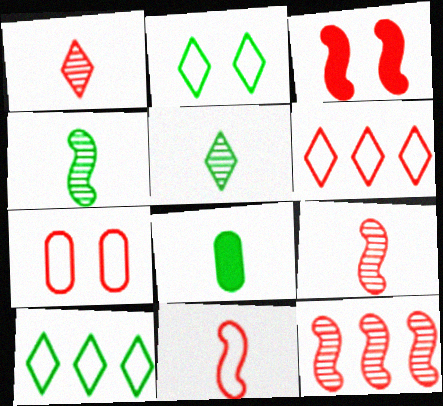[[3, 11, 12], 
[6, 7, 11]]